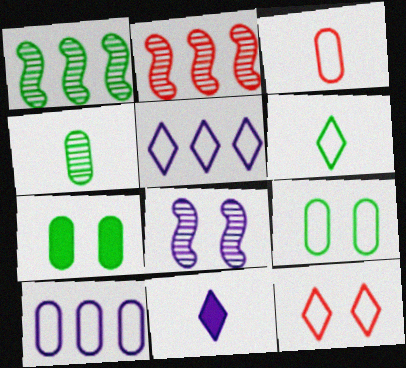[[1, 6, 7], 
[2, 9, 11], 
[3, 9, 10], 
[5, 6, 12], 
[7, 8, 12], 
[8, 10, 11]]